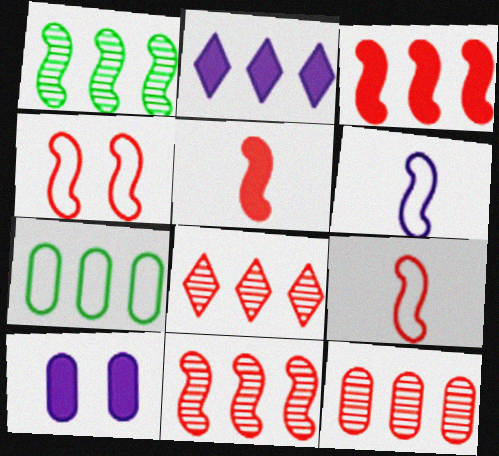[[2, 7, 11], 
[4, 5, 11], 
[8, 11, 12]]